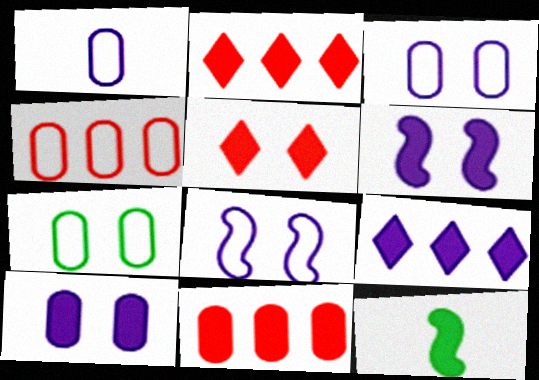[[1, 4, 7], 
[2, 10, 12]]